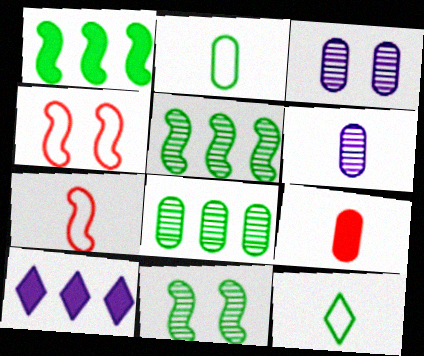[[2, 6, 9]]